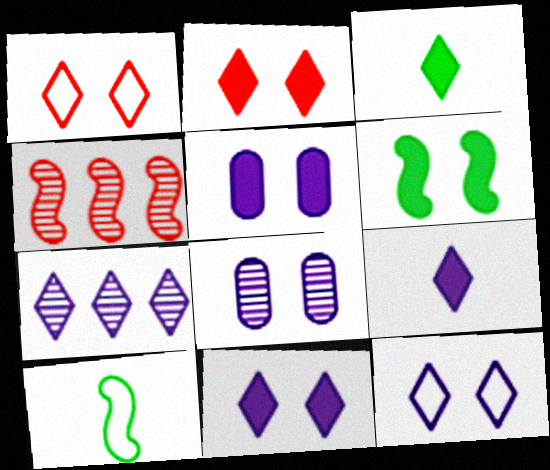[[1, 3, 7], 
[1, 6, 8], 
[2, 5, 6], 
[7, 9, 12]]